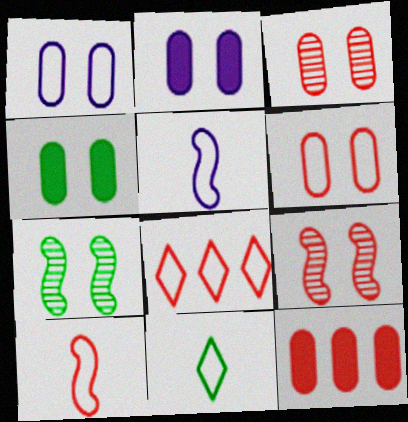[[1, 3, 4], 
[6, 8, 10]]